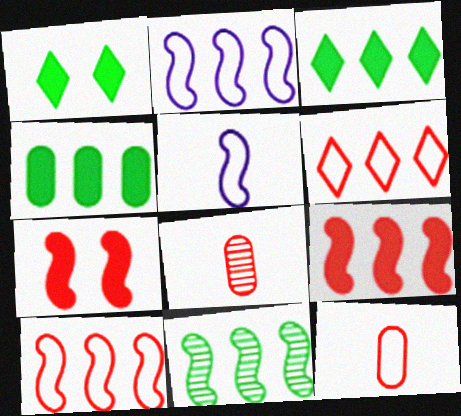[[1, 2, 8], 
[2, 9, 11], 
[5, 7, 11], 
[6, 7, 8]]